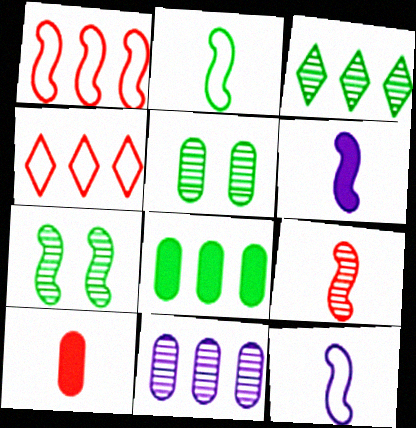[[1, 6, 7], 
[2, 6, 9], 
[4, 5, 6]]